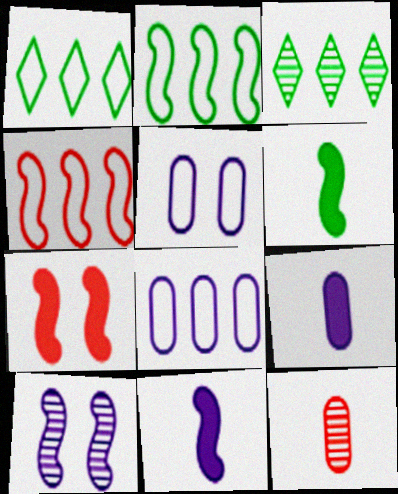[[1, 4, 8], 
[3, 10, 12], 
[4, 6, 10]]